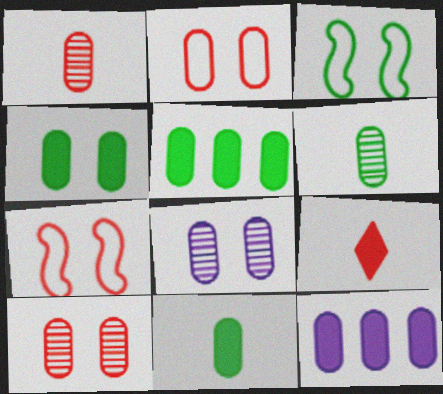[[2, 4, 8], 
[2, 6, 12], 
[4, 5, 11]]